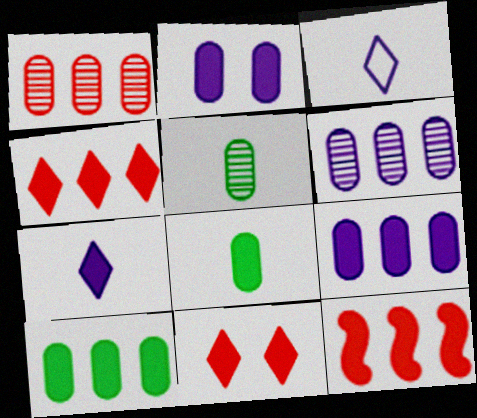[]